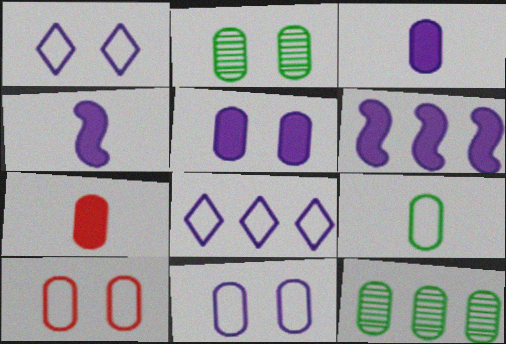[[2, 5, 10], 
[3, 10, 12], 
[7, 11, 12]]